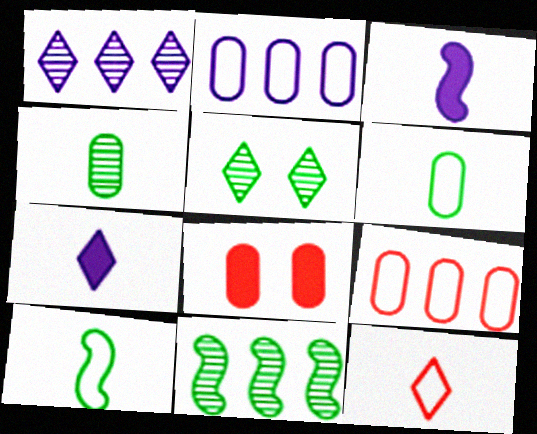[[1, 8, 10], 
[2, 4, 8], 
[3, 4, 12], 
[3, 5, 9], 
[4, 5, 11]]